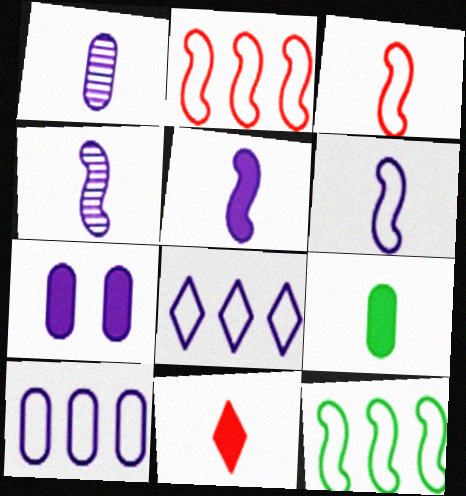[[1, 7, 10], 
[4, 5, 6], 
[4, 7, 8], 
[5, 9, 11]]